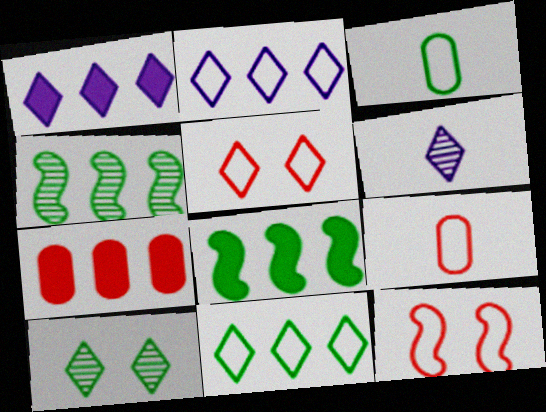[[1, 7, 8], 
[2, 3, 12], 
[2, 4, 7], 
[3, 8, 10]]